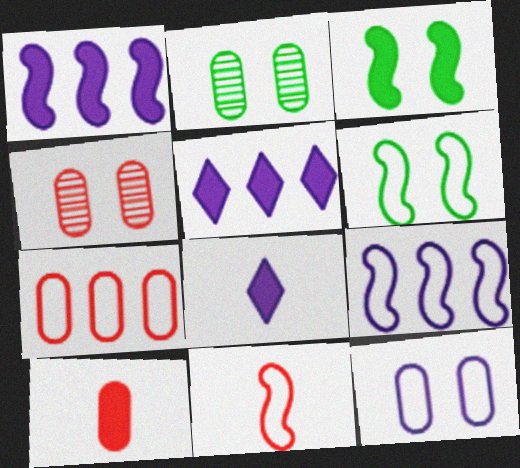[[2, 5, 11], 
[3, 5, 10], 
[4, 7, 10], 
[6, 9, 11]]